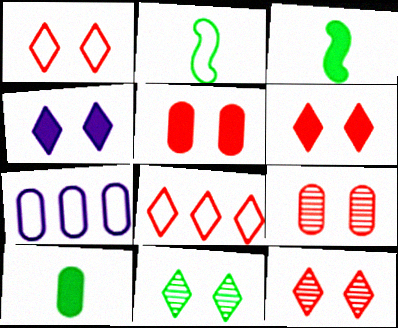[[1, 2, 7], 
[1, 4, 11], 
[1, 6, 12], 
[3, 7, 12], 
[7, 9, 10]]